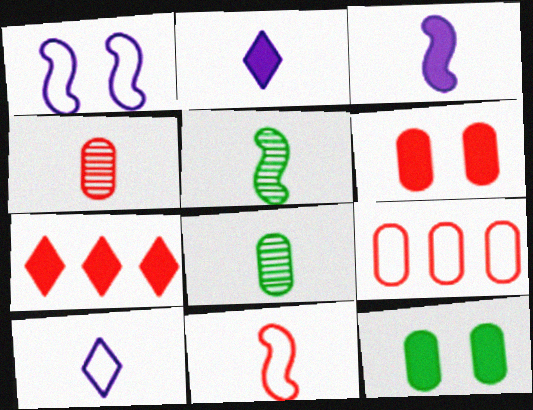[[1, 7, 8], 
[2, 8, 11], 
[3, 5, 11], 
[3, 7, 12], 
[4, 6, 9]]